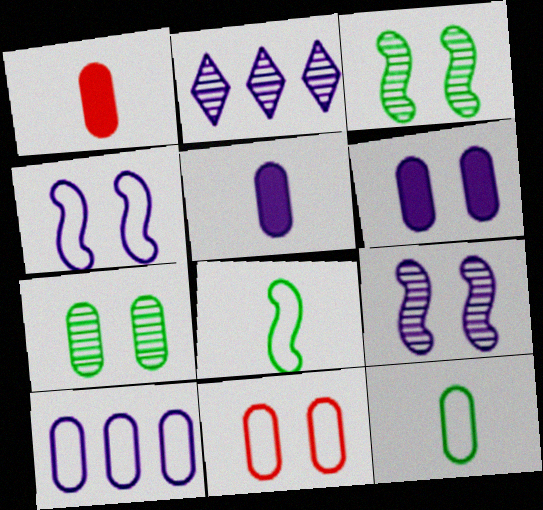[[1, 7, 10], 
[2, 4, 5], 
[6, 7, 11], 
[10, 11, 12]]